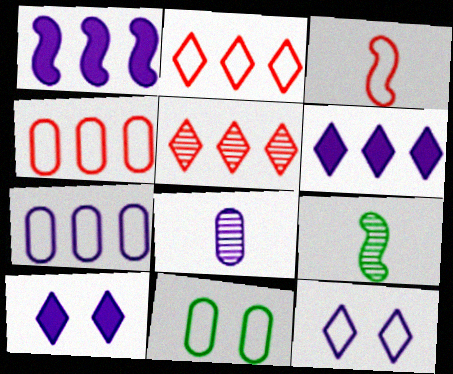[[1, 8, 12], 
[4, 9, 10]]